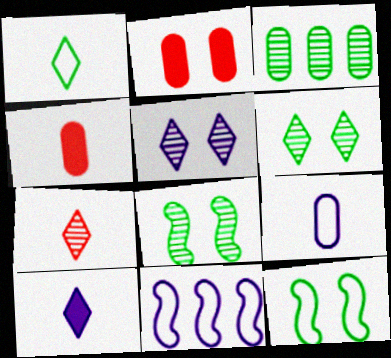[[1, 7, 10], 
[2, 3, 9], 
[2, 5, 12], 
[4, 6, 11]]